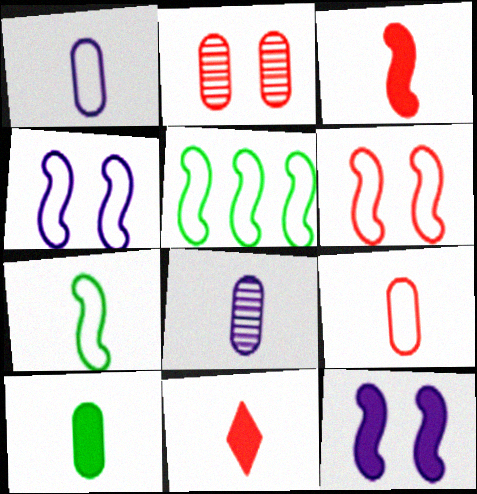[[7, 8, 11], 
[8, 9, 10]]